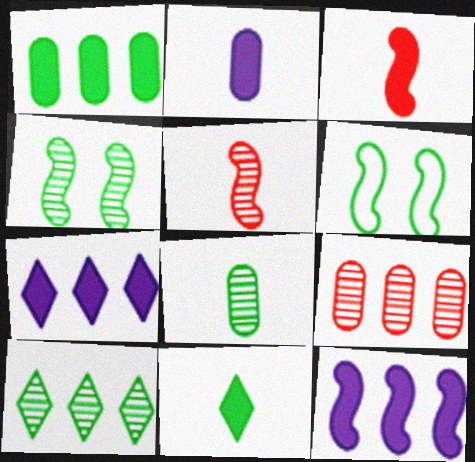[[2, 3, 11], 
[4, 8, 10], 
[5, 6, 12]]